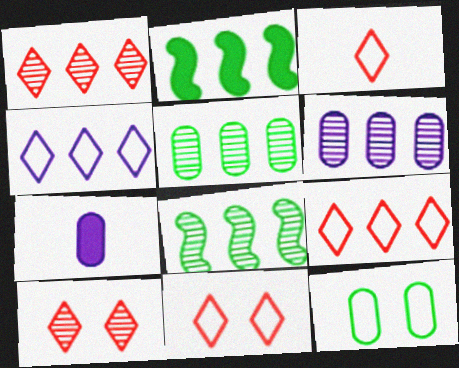[[1, 6, 8], 
[2, 6, 9], 
[3, 9, 11], 
[7, 8, 11]]